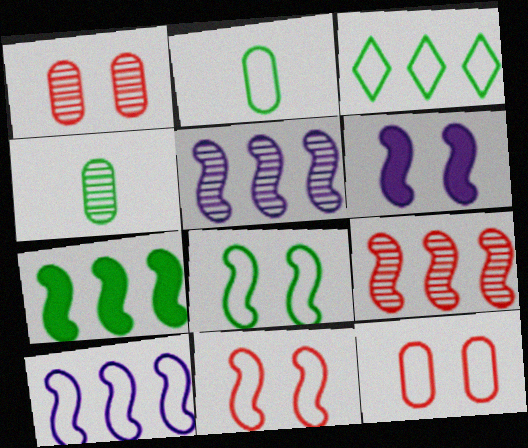[[2, 3, 8], 
[7, 9, 10]]